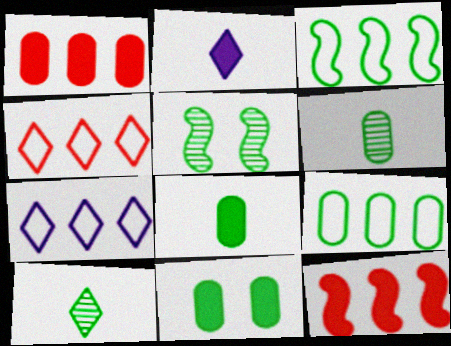[[2, 11, 12], 
[3, 10, 11], 
[6, 9, 11]]